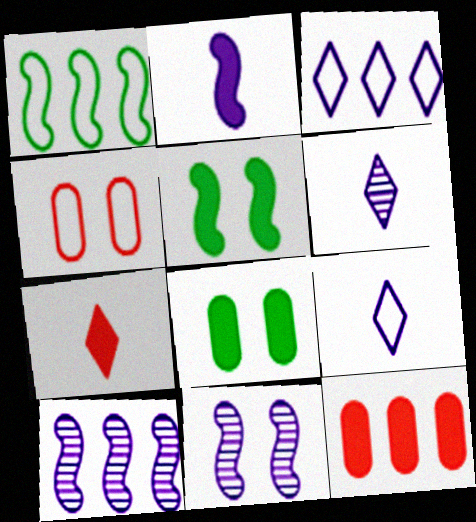[[1, 4, 9]]